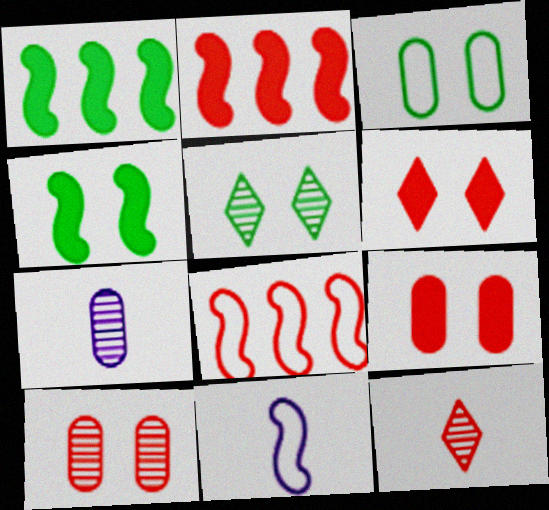[[3, 4, 5], 
[8, 9, 12]]